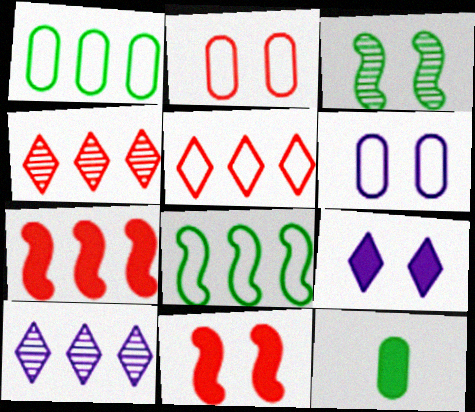[[1, 7, 10], 
[2, 3, 9], 
[7, 9, 12]]